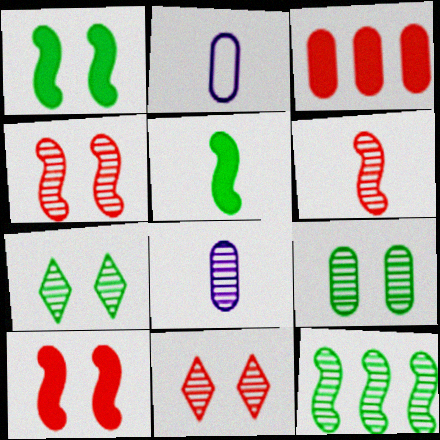[[2, 3, 9], 
[8, 11, 12]]